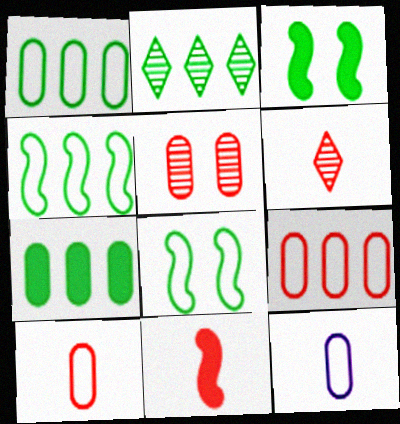[[2, 4, 7], 
[5, 7, 12], 
[6, 10, 11]]